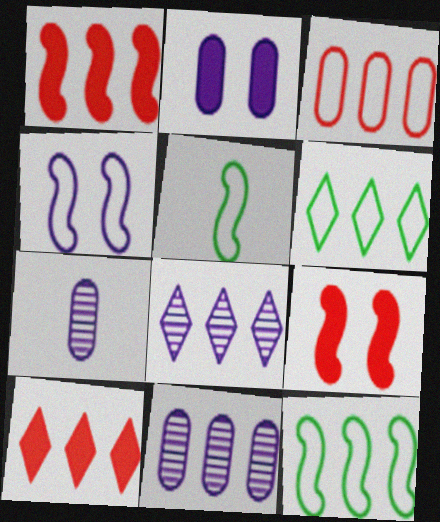[[1, 6, 11], 
[6, 7, 9], 
[6, 8, 10], 
[10, 11, 12]]